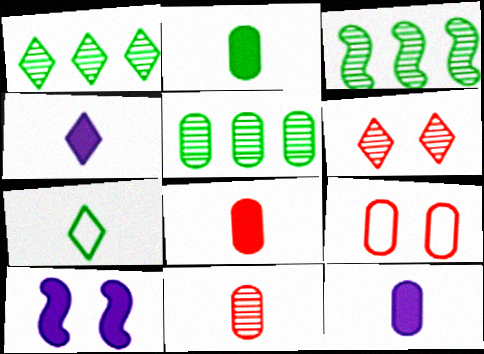[[1, 3, 5], 
[2, 8, 12], 
[3, 4, 9], 
[5, 9, 12]]